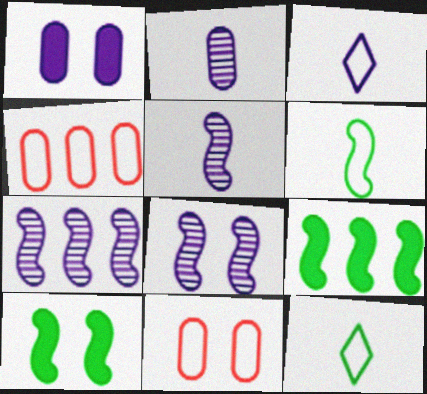[[1, 3, 7], 
[5, 7, 8]]